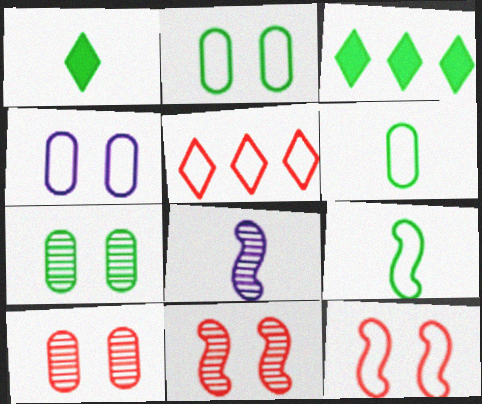[[3, 7, 9], 
[4, 5, 9]]